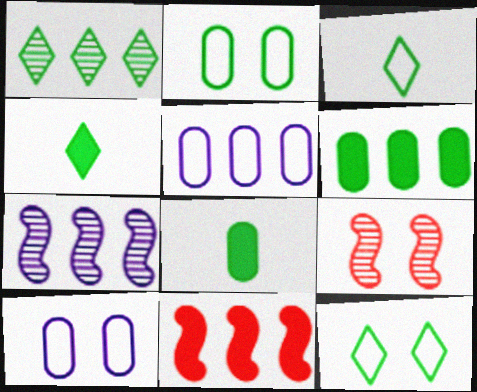[[1, 4, 12], 
[1, 5, 11], 
[4, 5, 9]]